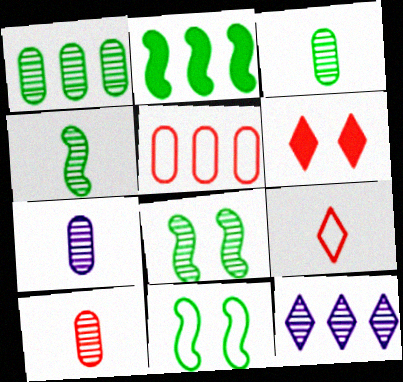[[2, 4, 11], 
[2, 5, 12], 
[3, 7, 10], 
[8, 10, 12]]